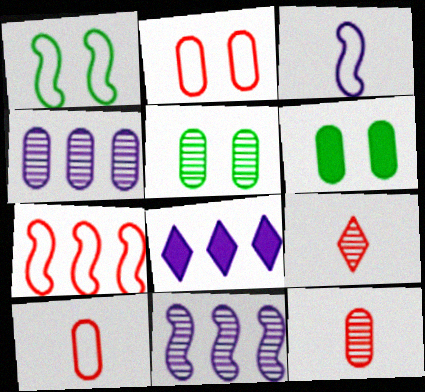[[1, 3, 7], 
[1, 8, 12], 
[4, 5, 12], 
[4, 6, 10], 
[5, 9, 11]]